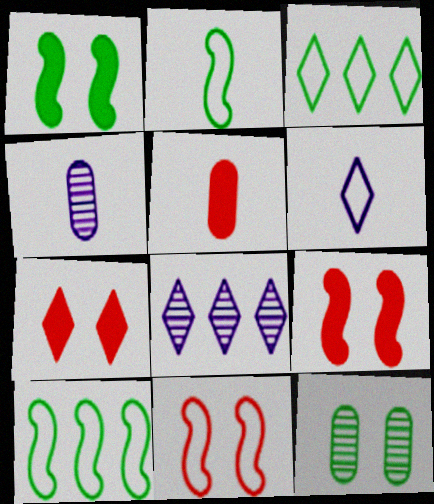[[3, 4, 9], 
[4, 7, 10]]